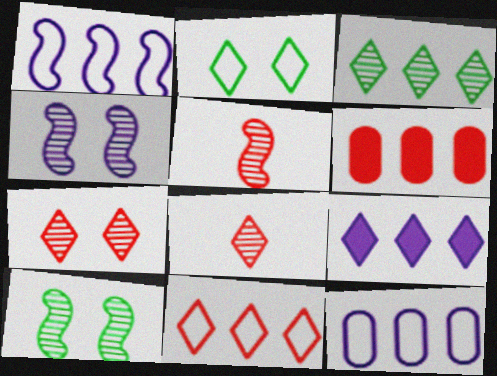[[1, 3, 6], 
[2, 8, 9], 
[3, 9, 11]]